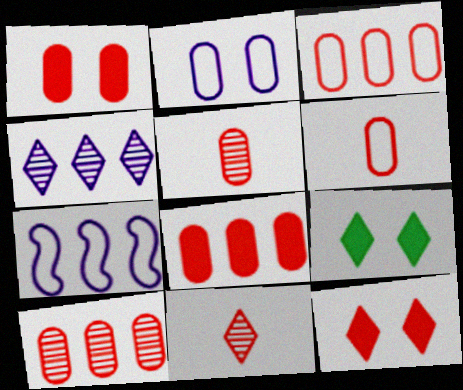[[1, 3, 5], 
[1, 6, 10], 
[3, 8, 10], 
[5, 7, 9]]